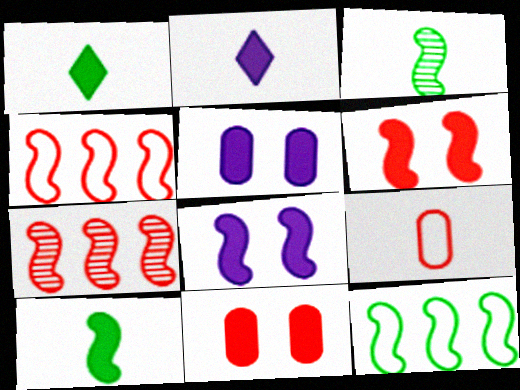[[2, 3, 9], 
[3, 4, 8]]